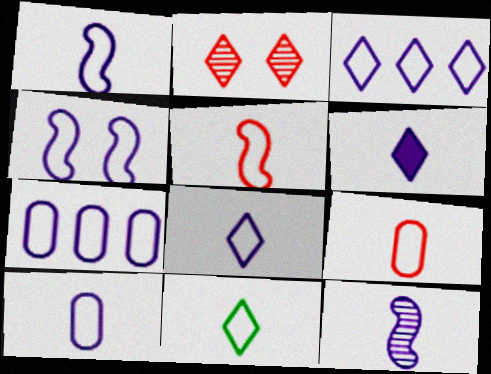[[1, 8, 10], 
[1, 9, 11], 
[3, 4, 10], 
[4, 7, 8], 
[5, 10, 11], 
[6, 10, 12]]